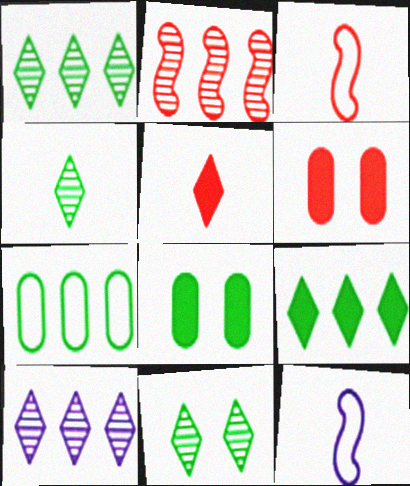[[1, 4, 11], 
[1, 6, 12], 
[3, 8, 10]]